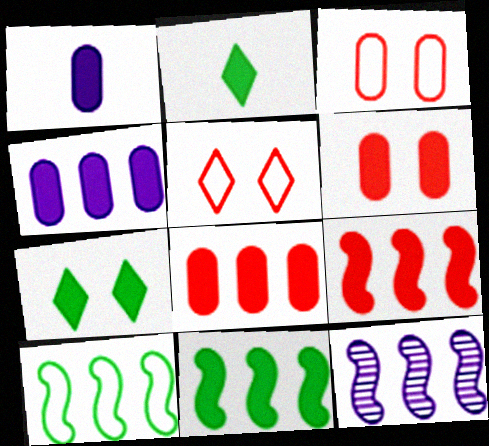[[1, 7, 9], 
[2, 3, 12], 
[9, 10, 12]]